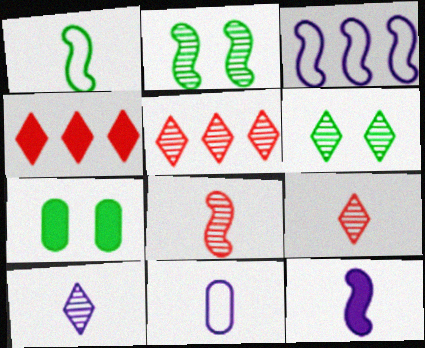[[1, 8, 12], 
[2, 4, 11], 
[3, 7, 9], 
[4, 7, 12], 
[5, 6, 10], 
[10, 11, 12]]